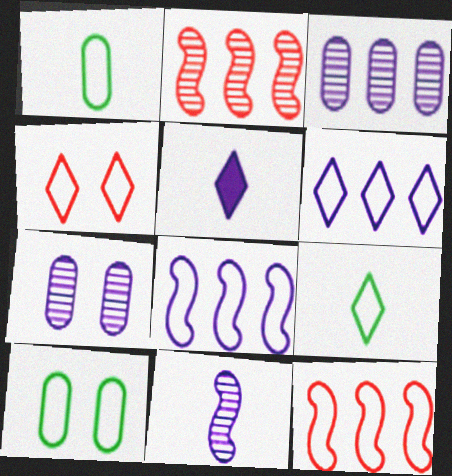[[1, 4, 8], 
[2, 5, 10], 
[4, 6, 9], 
[5, 7, 8]]